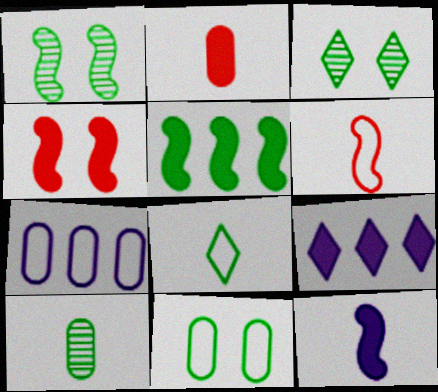[[4, 5, 12]]